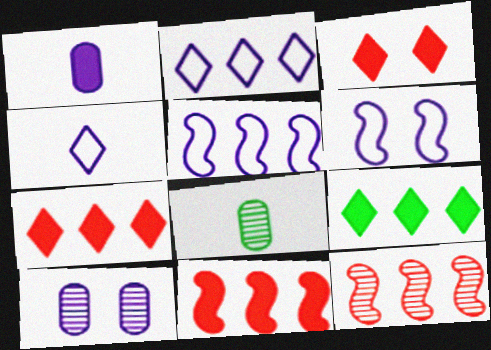[[3, 5, 8], 
[6, 7, 8]]